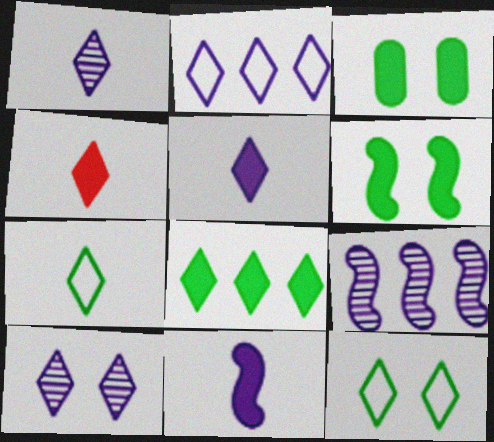[[1, 4, 7], 
[2, 5, 10]]